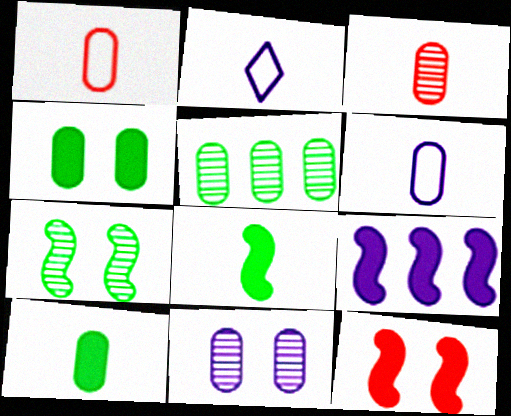[[2, 3, 8], 
[2, 5, 12], 
[2, 9, 11], 
[3, 5, 11], 
[3, 6, 10], 
[8, 9, 12]]